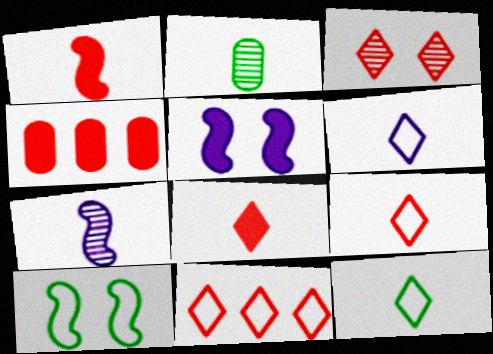[[1, 2, 6], 
[2, 5, 11], 
[3, 8, 11], 
[6, 9, 12]]